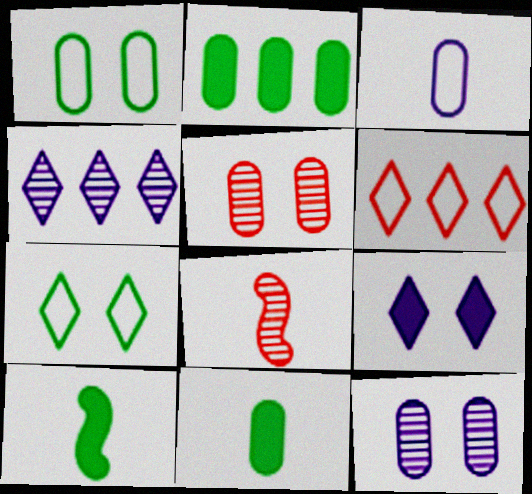[[2, 3, 5], 
[6, 10, 12]]